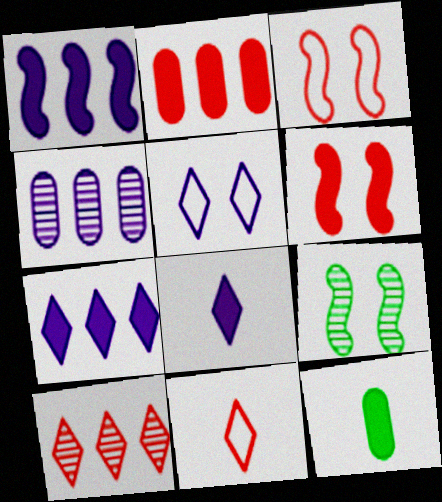[[6, 7, 12]]